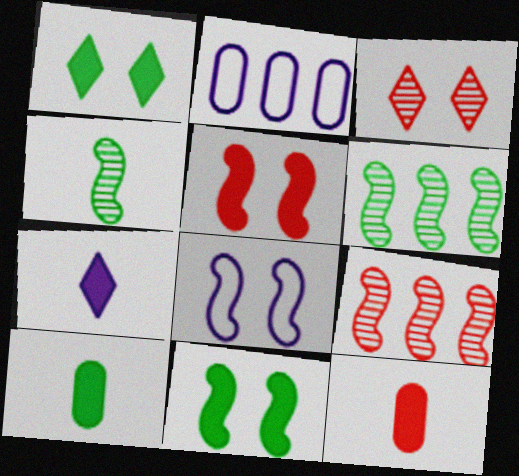[]